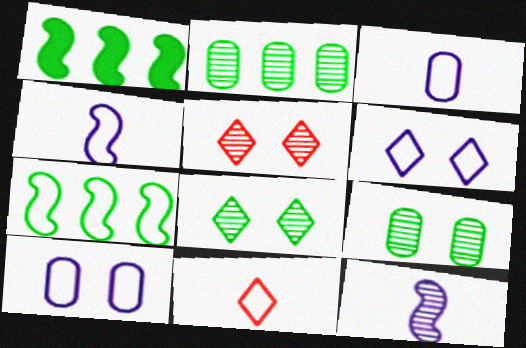[[1, 3, 5], 
[2, 5, 12], 
[7, 10, 11]]